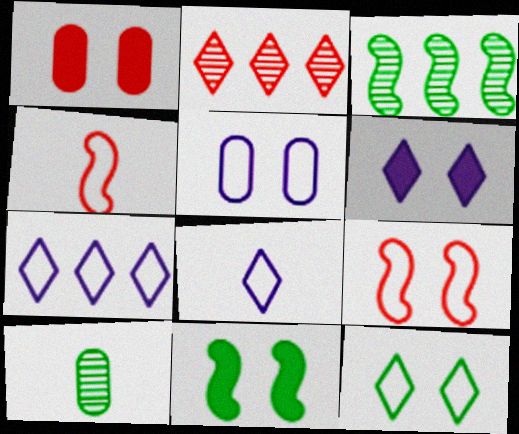[[1, 2, 4], 
[1, 3, 8], 
[1, 6, 11], 
[5, 9, 12]]